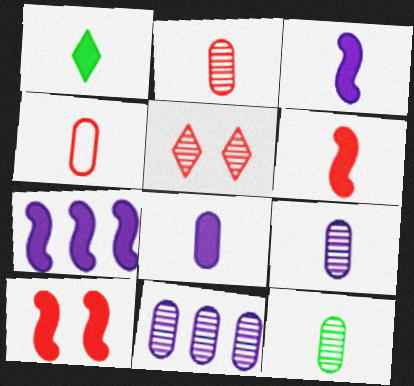[[1, 6, 8], 
[2, 9, 12], 
[4, 8, 12]]